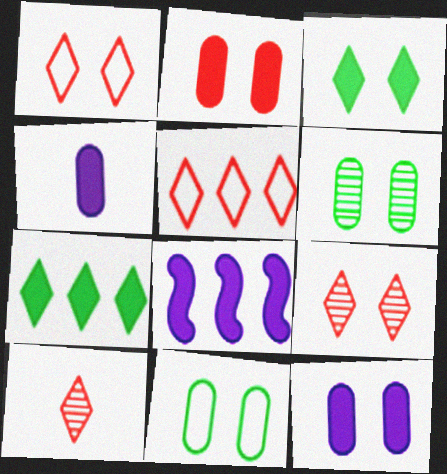[[8, 10, 11]]